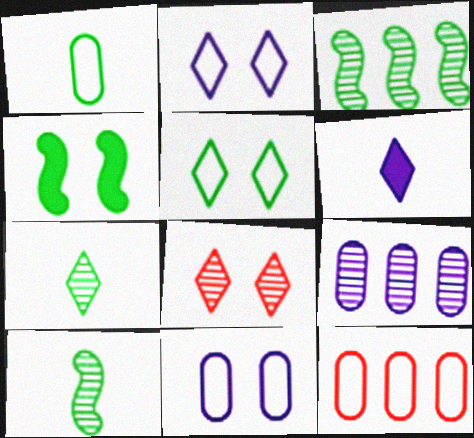[[1, 11, 12], 
[4, 8, 11], 
[8, 9, 10]]